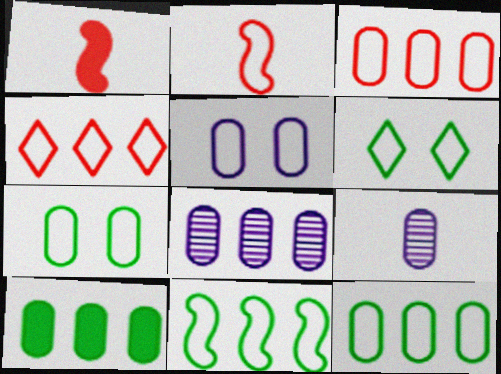[[1, 6, 8], 
[3, 8, 10]]